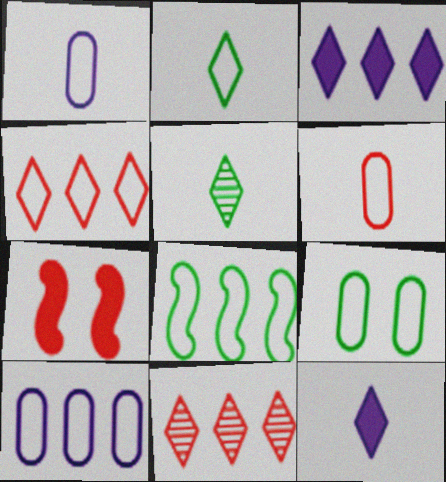[[2, 8, 9], 
[4, 8, 10], 
[5, 7, 10], 
[6, 7, 11], 
[6, 9, 10]]